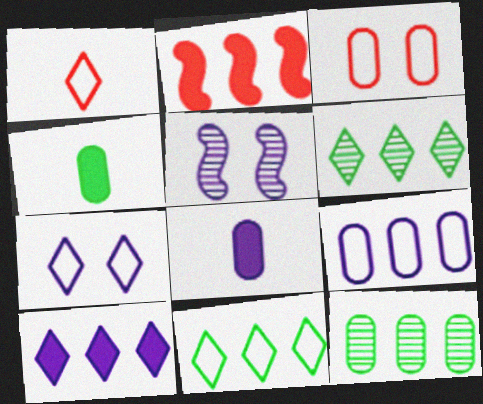[[1, 7, 11], 
[2, 6, 9], 
[3, 8, 12]]